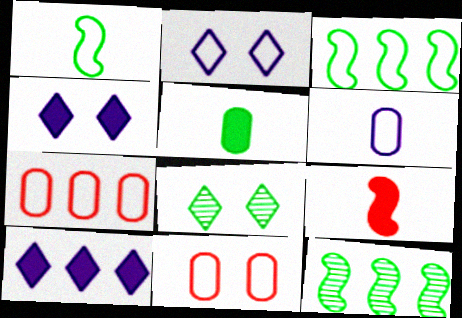[[1, 2, 7], 
[3, 5, 8], 
[7, 10, 12]]